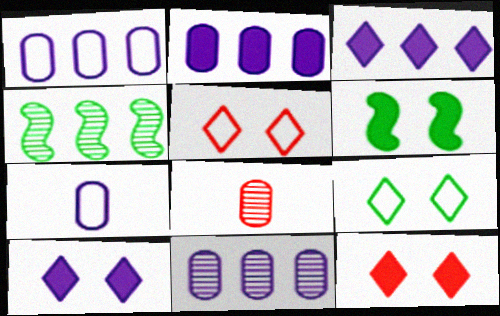[[1, 2, 11], 
[4, 7, 12]]